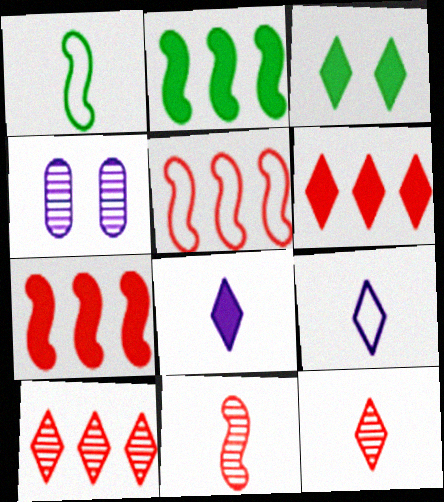[[1, 4, 6], 
[3, 6, 8], 
[3, 9, 10]]